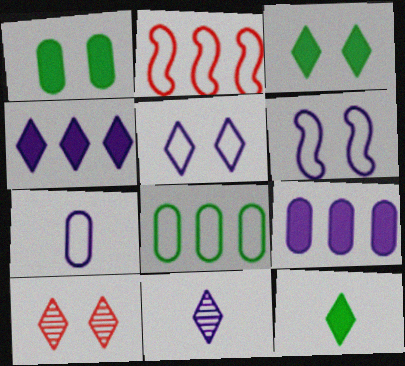[[1, 2, 11], 
[1, 6, 10], 
[3, 5, 10], 
[4, 5, 11], 
[6, 9, 11]]